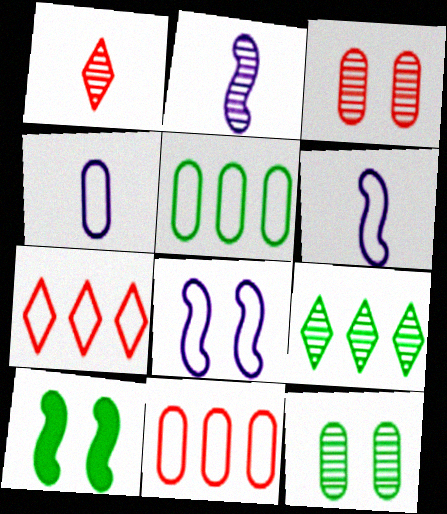[[2, 3, 9]]